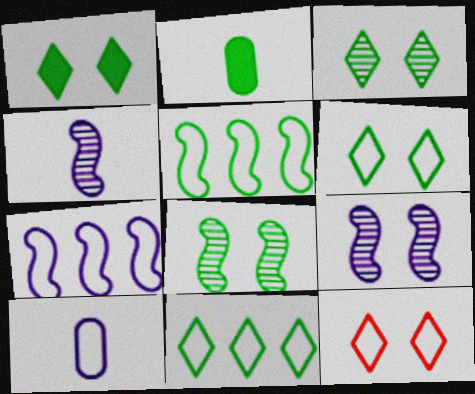[[1, 3, 6], 
[2, 3, 5], 
[2, 8, 11], 
[5, 10, 12]]